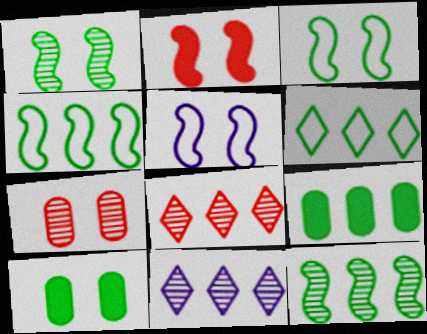[[1, 2, 5], 
[6, 9, 12]]